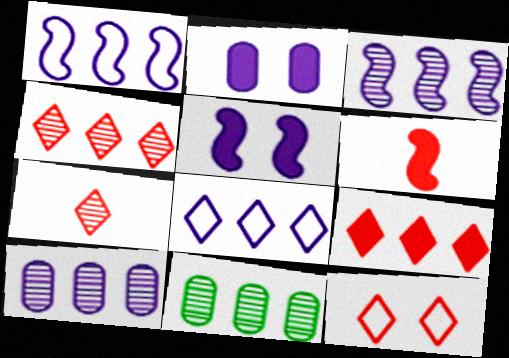[[1, 9, 11], 
[3, 4, 11], 
[7, 9, 12]]